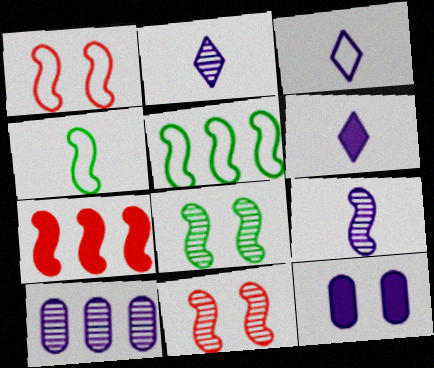[[2, 3, 6]]